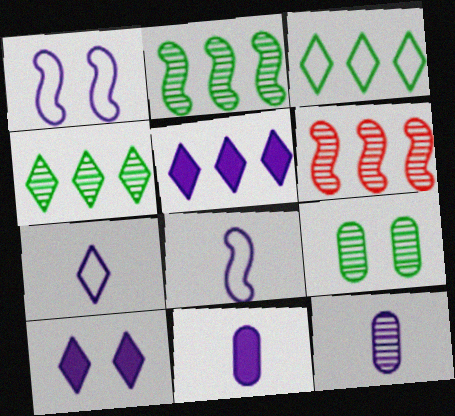[[1, 5, 12]]